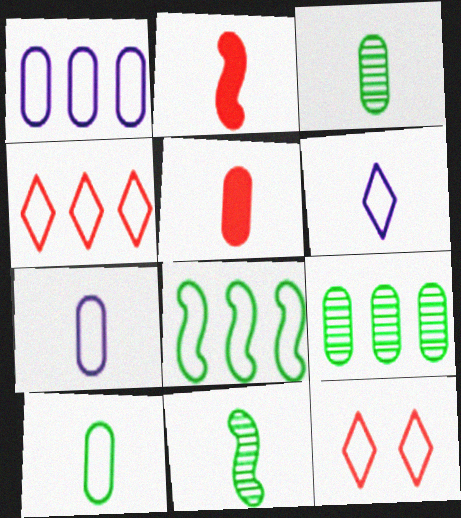[[1, 4, 8], 
[2, 3, 6], 
[3, 5, 7], 
[5, 6, 11], 
[7, 8, 12]]